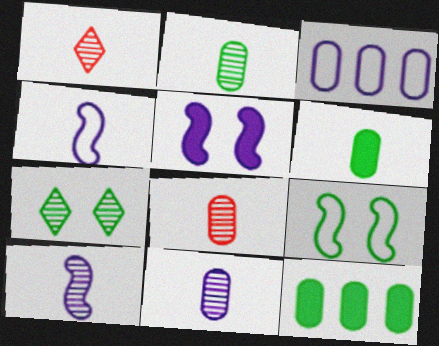[[1, 2, 10], 
[1, 4, 6], 
[2, 8, 11]]